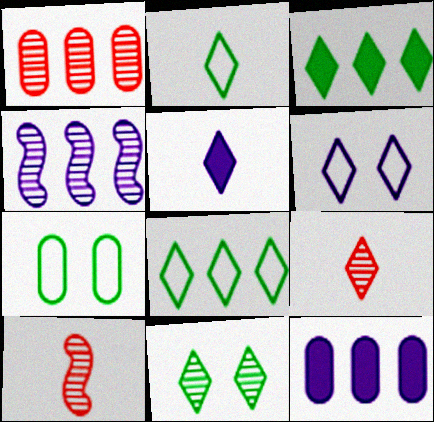[[2, 3, 11], 
[2, 5, 9], 
[3, 6, 9]]